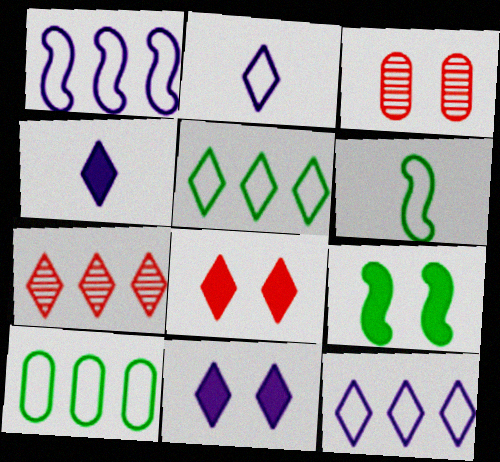[]